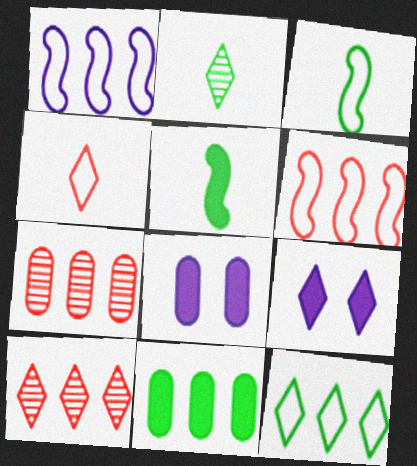[[1, 10, 11], 
[2, 6, 8], 
[3, 7, 9], 
[3, 8, 10]]